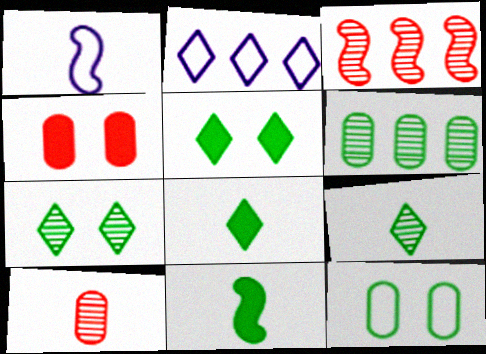[[1, 8, 10]]